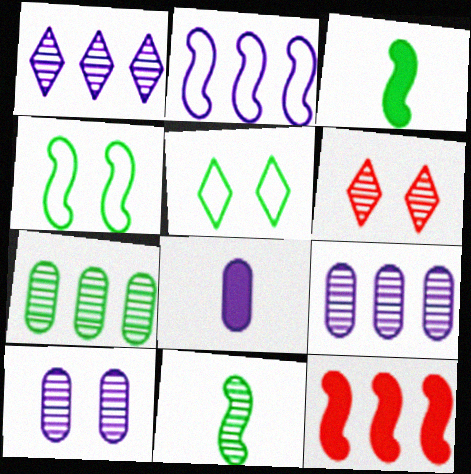[[3, 5, 7], 
[6, 9, 11]]